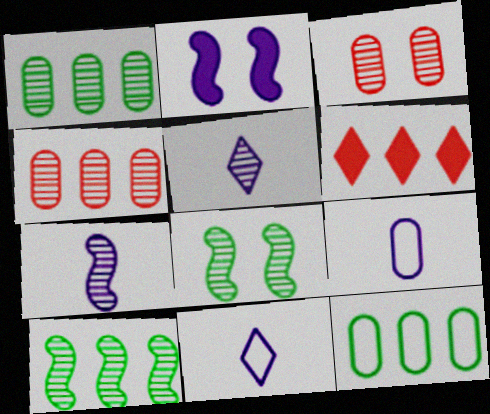[[3, 5, 10], 
[4, 5, 8], 
[6, 8, 9]]